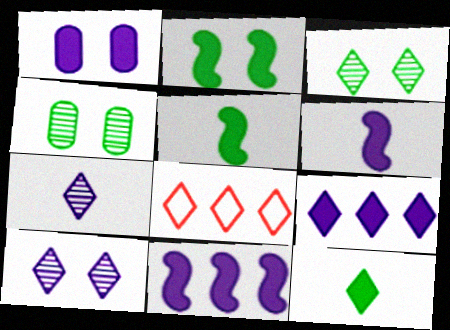[[1, 6, 9], 
[4, 6, 8], 
[8, 10, 12]]